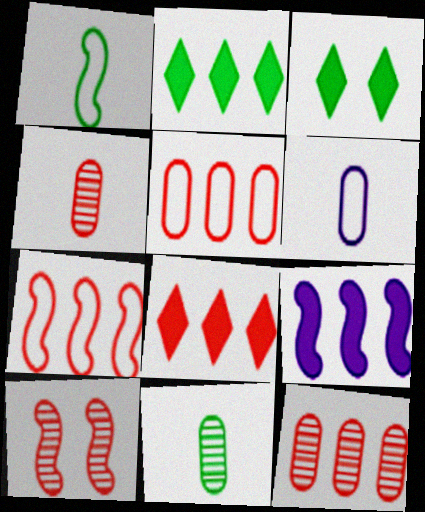[[1, 9, 10], 
[2, 6, 10], 
[7, 8, 12]]